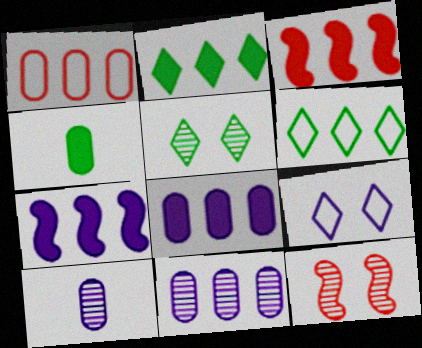[[2, 3, 8], 
[3, 6, 11], 
[7, 9, 10]]